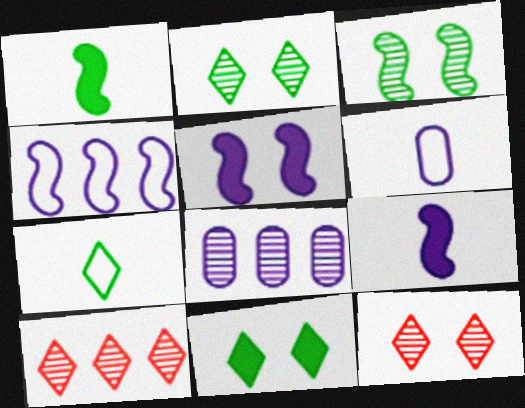[]